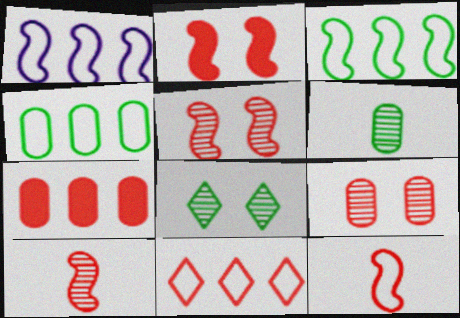[[1, 4, 11]]